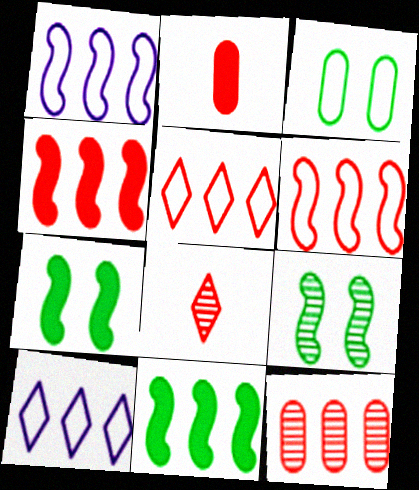[[2, 9, 10], 
[4, 5, 12], 
[10, 11, 12]]